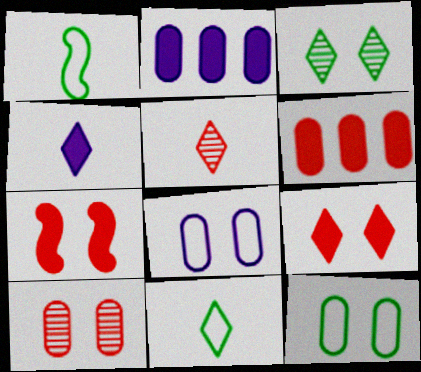[[3, 7, 8], 
[4, 5, 11]]